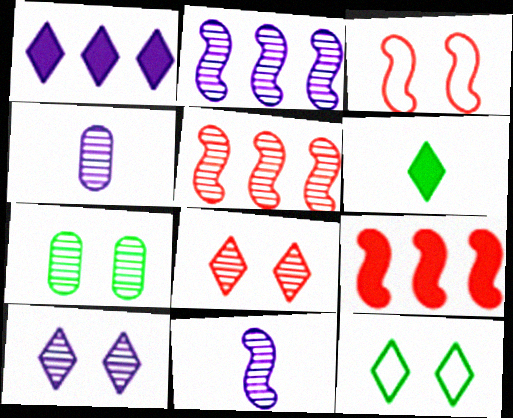[[2, 4, 10], 
[4, 9, 12]]